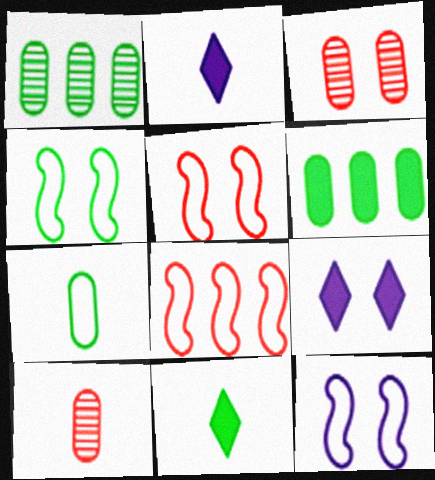[[1, 2, 5], 
[1, 4, 11], 
[3, 4, 9], 
[4, 5, 12]]